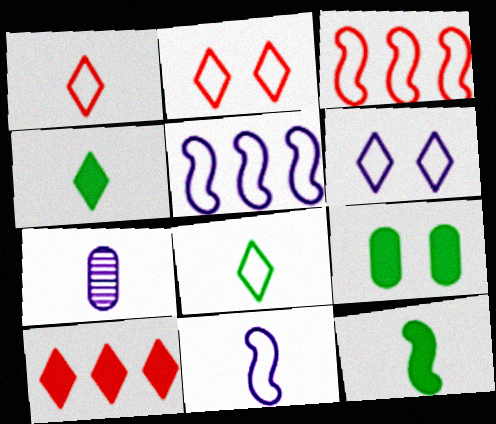[[1, 7, 12]]